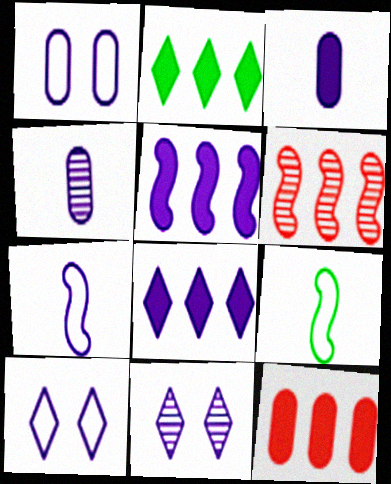[[2, 5, 12], 
[4, 5, 10], 
[9, 11, 12]]